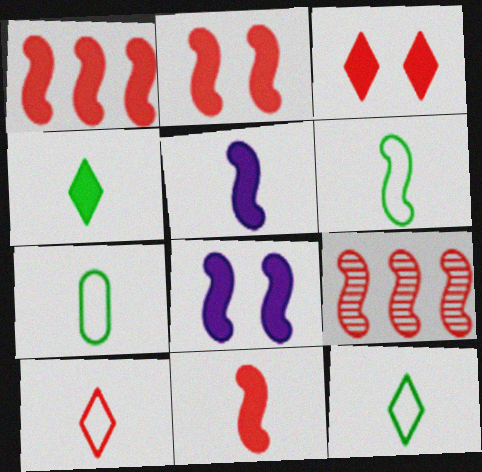[[1, 2, 11], 
[6, 7, 12], 
[6, 8, 9]]